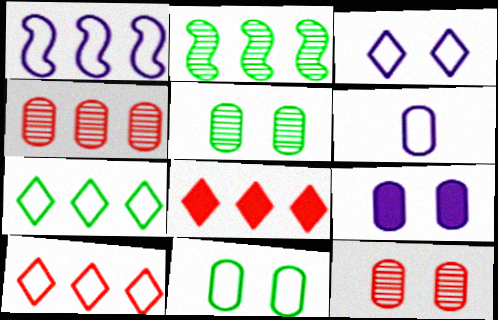[[1, 3, 6], 
[9, 11, 12]]